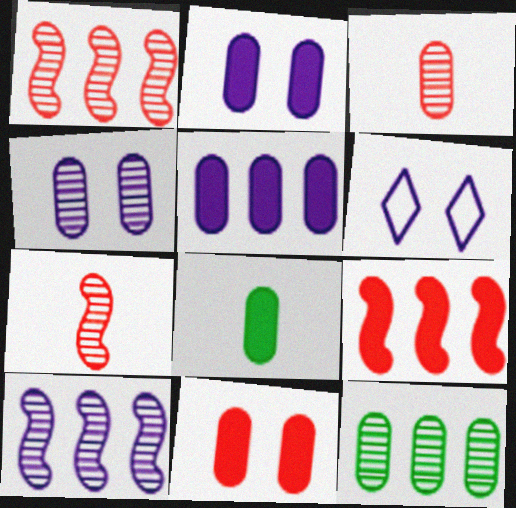[[1, 6, 8], 
[3, 4, 12], 
[5, 8, 11]]